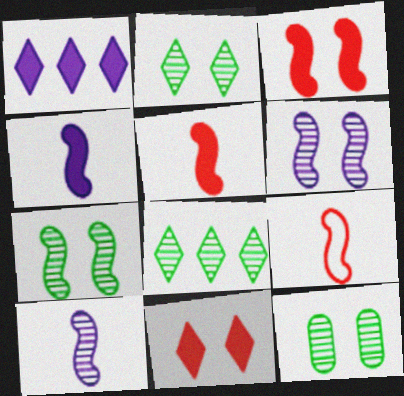[[1, 9, 12], 
[2, 7, 12]]